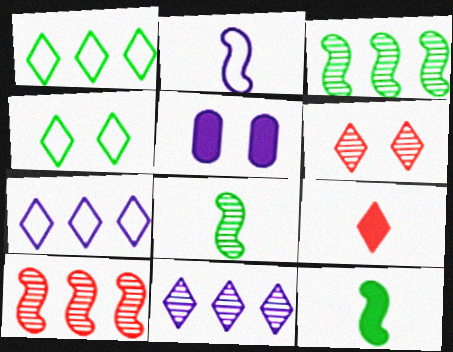[[2, 5, 11], 
[4, 9, 11]]